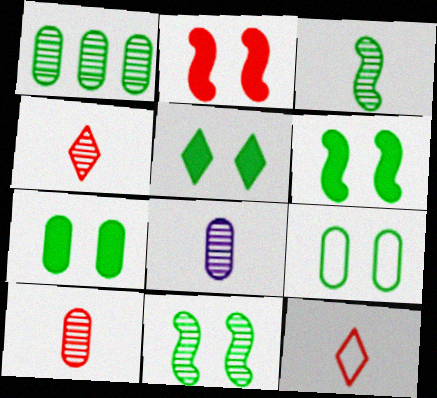[[3, 4, 8], 
[5, 6, 7], 
[5, 9, 11]]